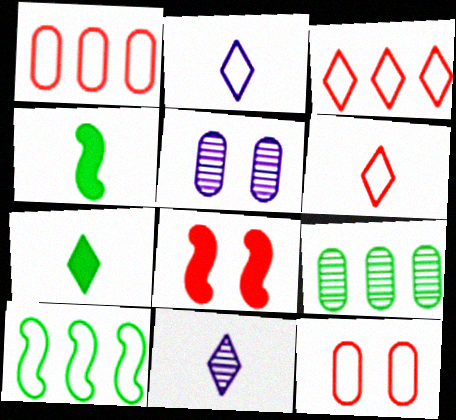[[2, 8, 9], 
[2, 10, 12], 
[3, 4, 5], 
[6, 7, 11]]